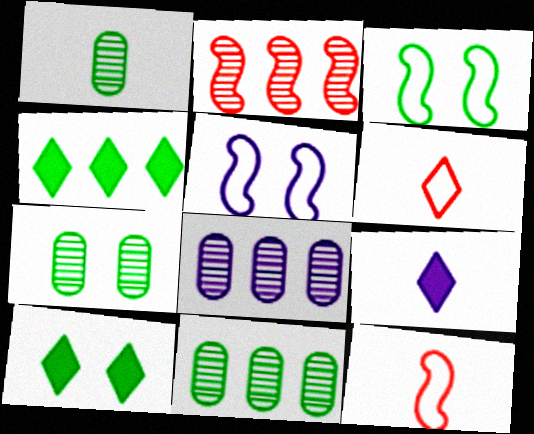[[1, 3, 4], 
[1, 7, 11], 
[1, 9, 12], 
[3, 7, 10], 
[5, 8, 9], 
[8, 10, 12]]